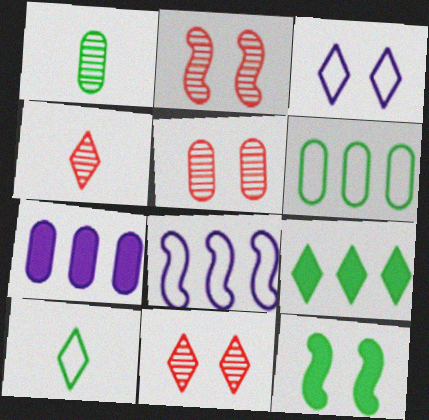[[2, 5, 11], 
[2, 7, 10], 
[3, 4, 9], 
[3, 5, 12]]